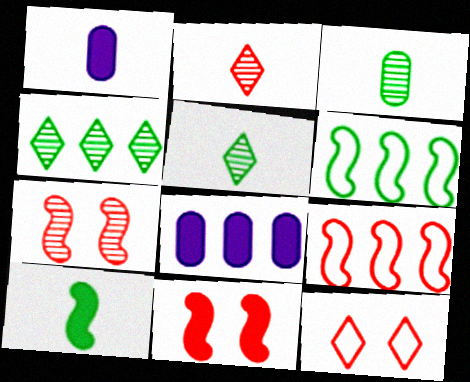[[4, 8, 9]]